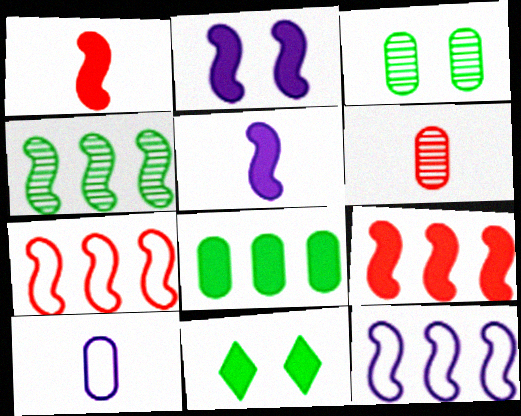[[4, 9, 12], 
[6, 11, 12]]